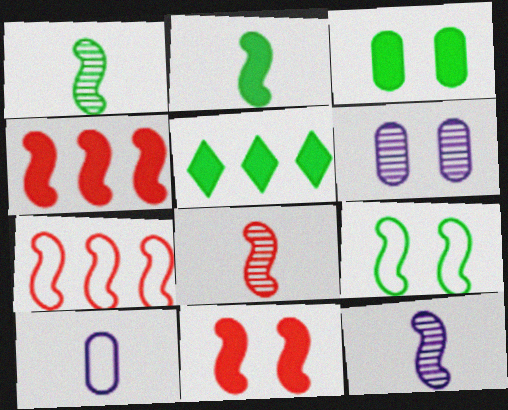[[1, 8, 12], 
[2, 3, 5], 
[4, 9, 12], 
[7, 8, 11]]